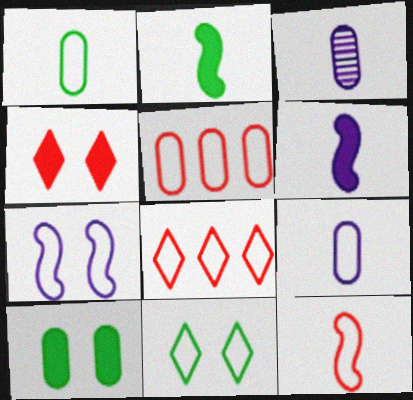[[1, 7, 8], 
[3, 5, 10]]